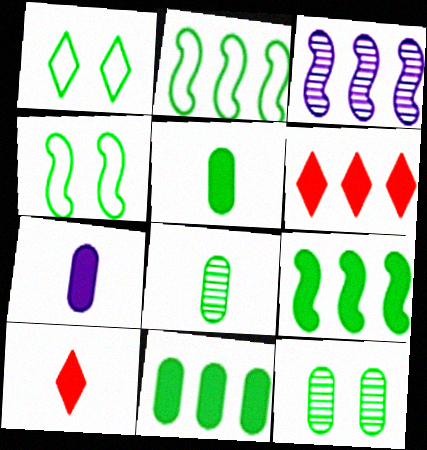[[1, 8, 9]]